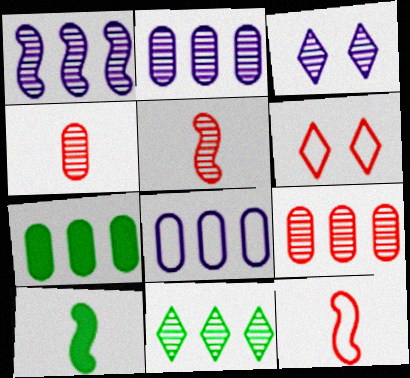[[1, 9, 11], 
[2, 6, 10], 
[3, 7, 12], 
[7, 8, 9]]